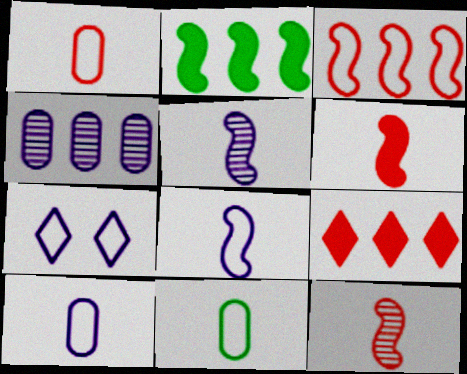[[1, 10, 11], 
[3, 7, 11]]